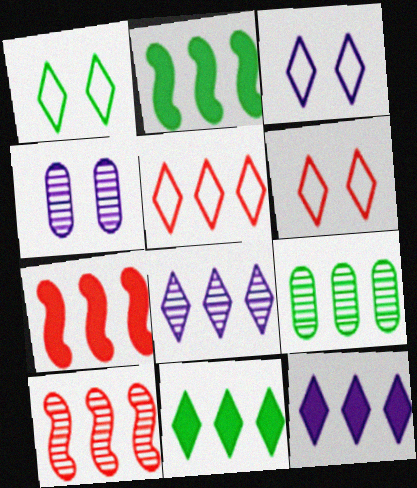[[1, 3, 6], 
[5, 8, 11], 
[8, 9, 10]]